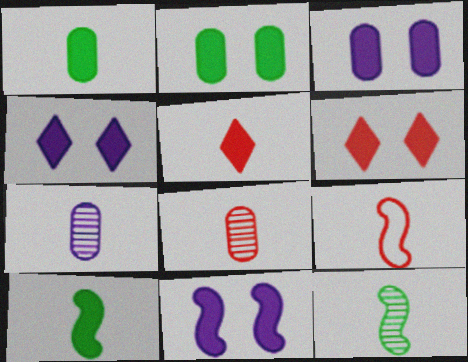[[2, 6, 11], 
[3, 4, 11], 
[5, 8, 9]]